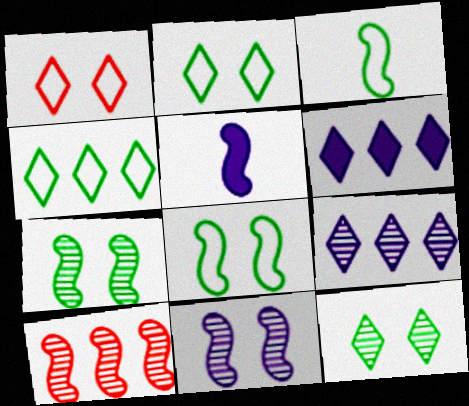[[5, 8, 10]]